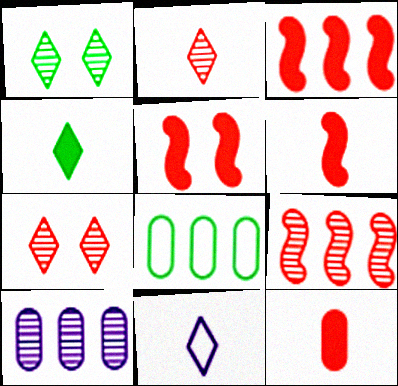[[2, 4, 11], 
[3, 5, 6]]